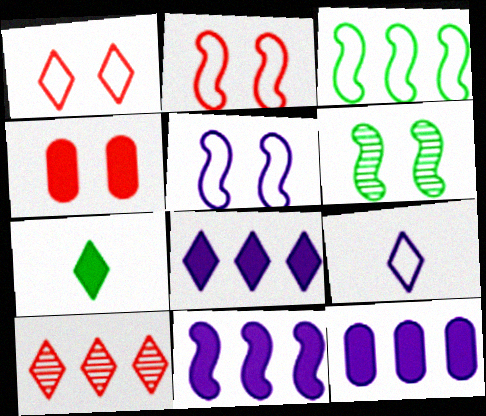[[3, 10, 12], 
[4, 7, 11], 
[8, 11, 12]]